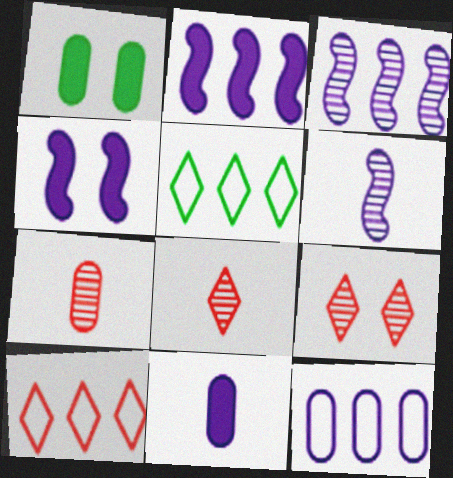[[1, 6, 10], 
[1, 7, 12], 
[4, 5, 7]]